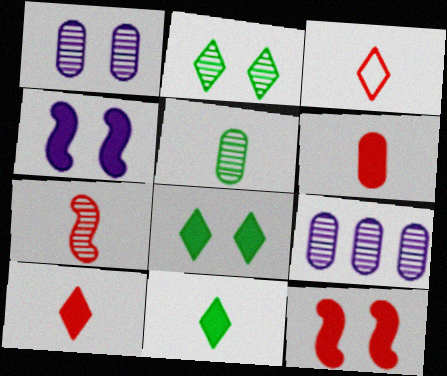[[2, 7, 9], 
[3, 6, 7]]